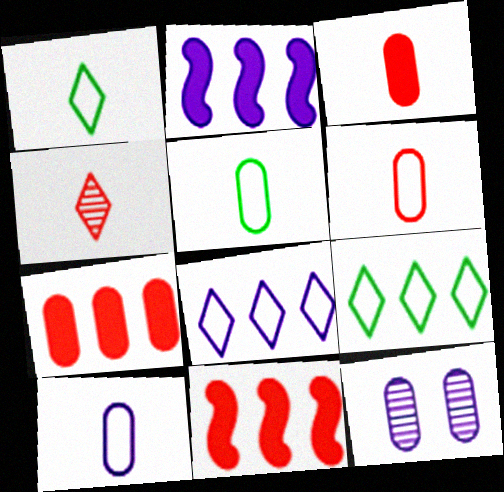[[1, 11, 12], 
[5, 6, 10], 
[5, 7, 12]]